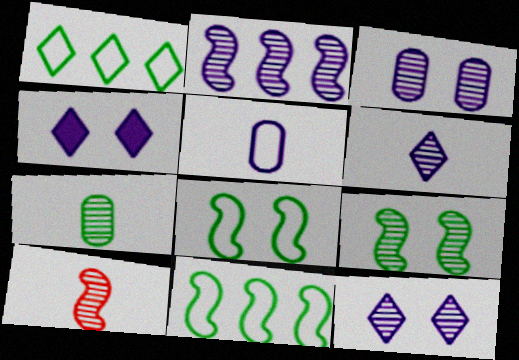[[2, 3, 6], 
[2, 4, 5], 
[2, 9, 10], 
[6, 7, 10]]